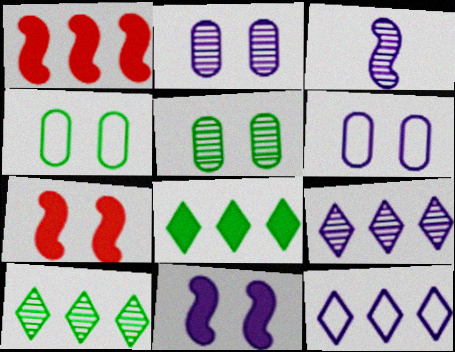[[2, 3, 9]]